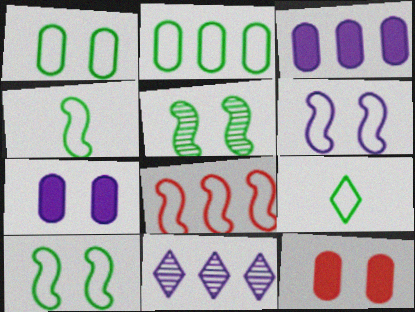[[2, 9, 10], 
[4, 6, 8], 
[4, 11, 12]]